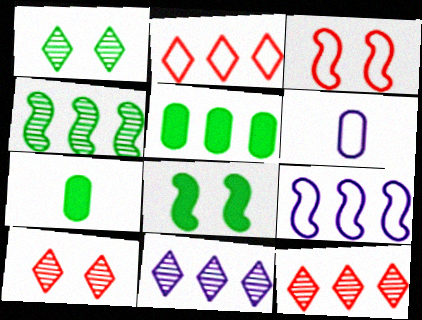[[3, 7, 11], 
[5, 9, 12], 
[6, 8, 12], 
[7, 9, 10]]